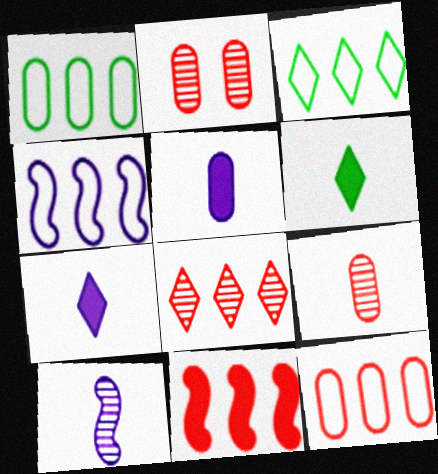[[1, 2, 5], 
[2, 4, 6], 
[3, 4, 12], 
[8, 11, 12]]